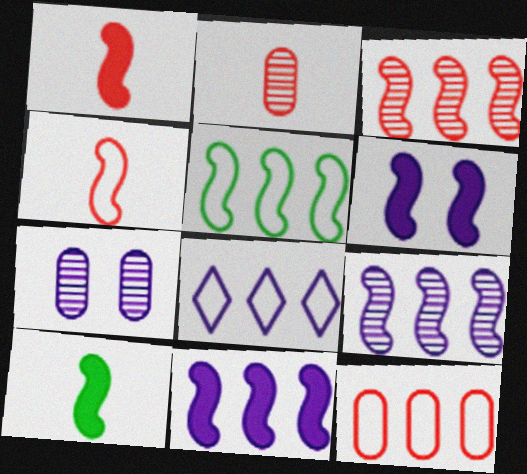[[3, 5, 11], 
[5, 8, 12]]